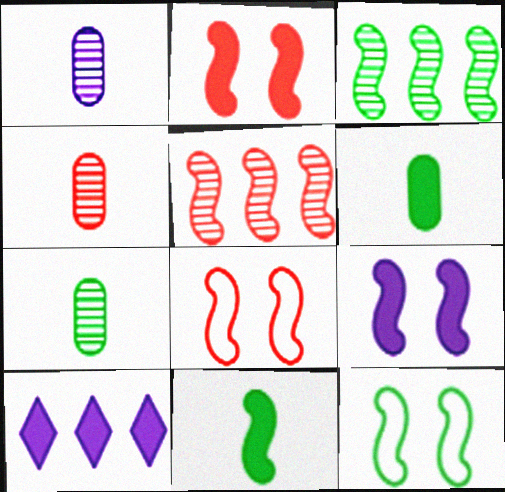[[1, 4, 7], 
[2, 6, 10], 
[3, 11, 12], 
[4, 10, 12], 
[7, 8, 10]]